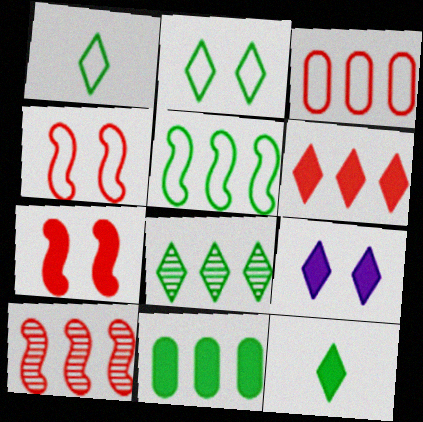[[2, 8, 12], 
[3, 6, 10], 
[5, 8, 11], 
[6, 9, 12]]